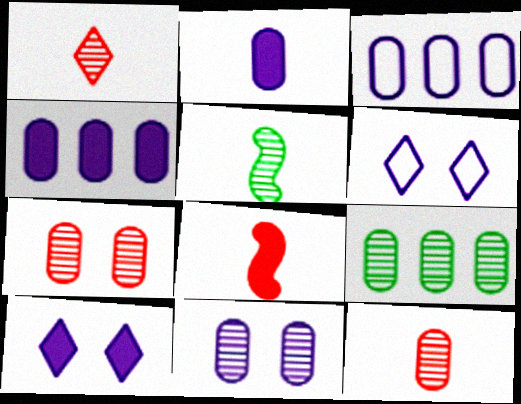[[2, 3, 11], 
[6, 8, 9], 
[9, 11, 12]]